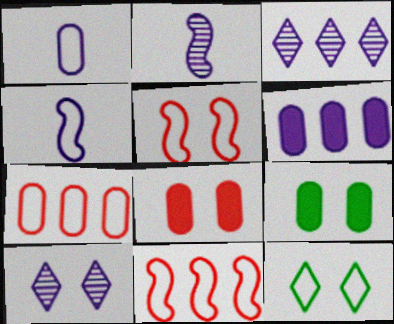[[1, 11, 12], 
[4, 6, 10], 
[4, 7, 12], 
[5, 9, 10]]